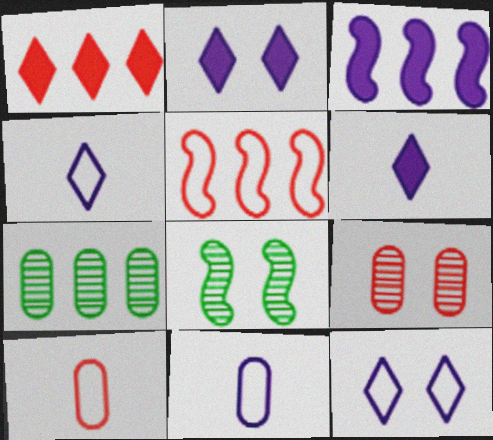[[1, 8, 11]]